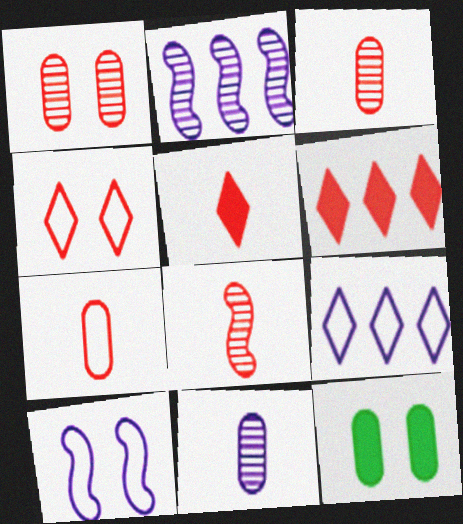[[5, 7, 8], 
[8, 9, 12]]